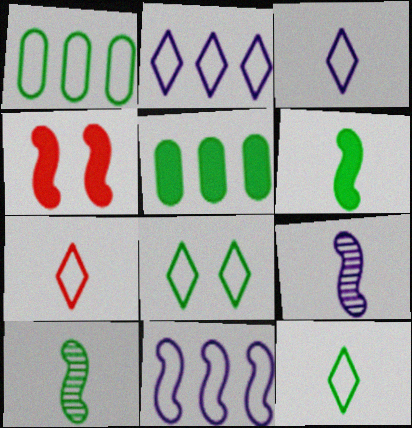[[2, 7, 8], 
[3, 7, 12], 
[4, 10, 11], 
[5, 8, 10]]